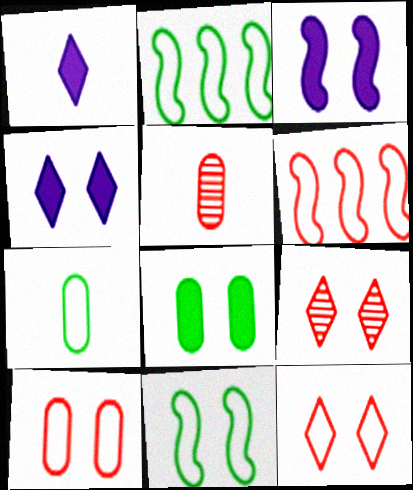[[2, 4, 5]]